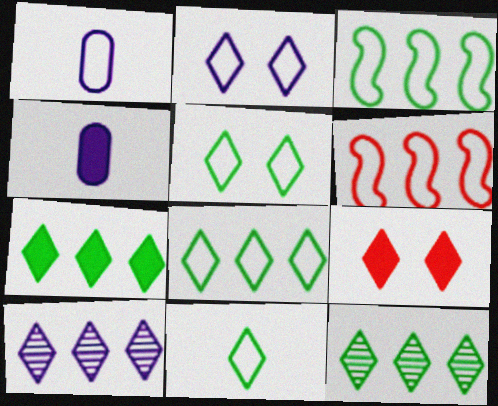[[1, 5, 6], 
[5, 8, 11], 
[7, 8, 12], 
[9, 10, 11]]